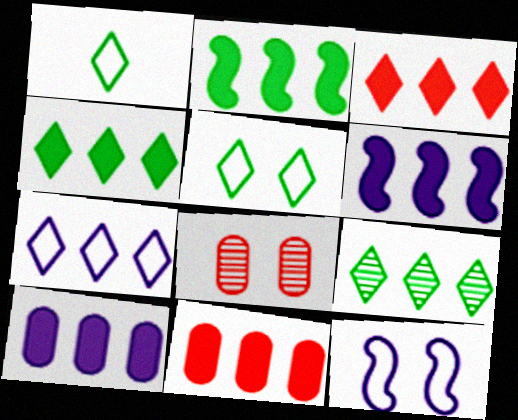[[1, 6, 8], 
[2, 3, 10], 
[3, 7, 9], 
[4, 6, 11]]